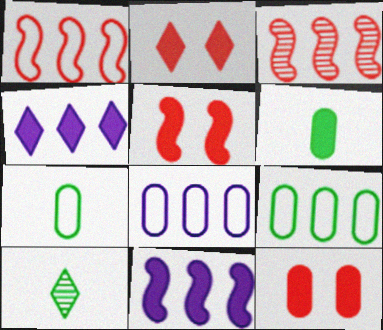[[2, 5, 12], 
[2, 6, 11], 
[3, 4, 9], 
[4, 5, 6], 
[5, 8, 10]]